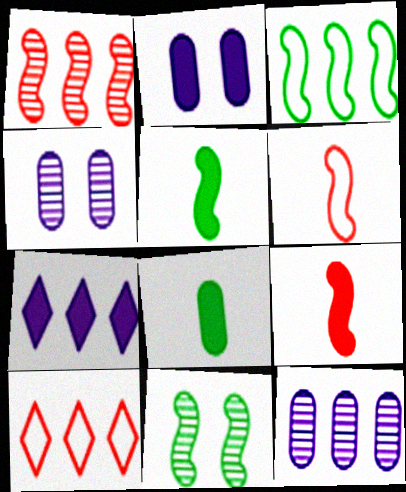[[3, 5, 11], 
[4, 5, 10]]